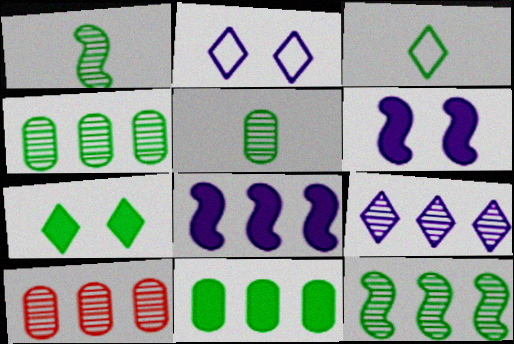[[3, 6, 10], 
[9, 10, 12]]